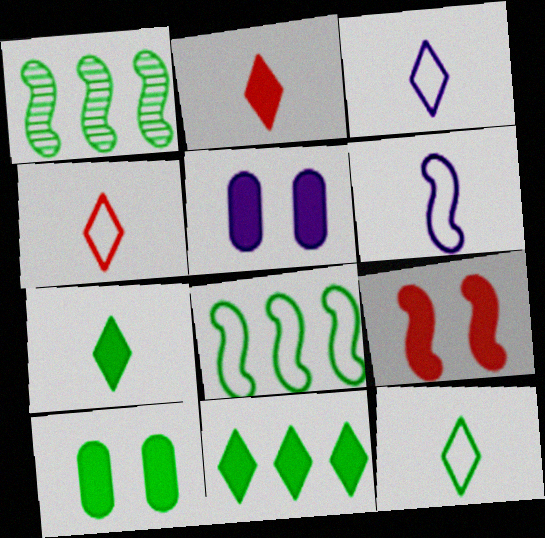[[1, 4, 5], 
[1, 6, 9], 
[1, 10, 12], 
[3, 4, 12]]